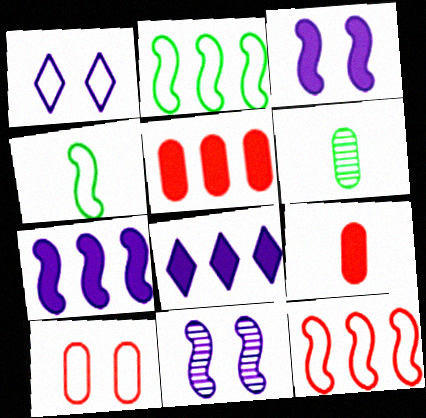[]